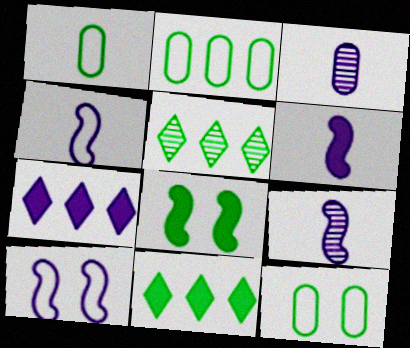[[1, 2, 12], 
[1, 5, 8], 
[3, 7, 10], 
[4, 6, 9]]